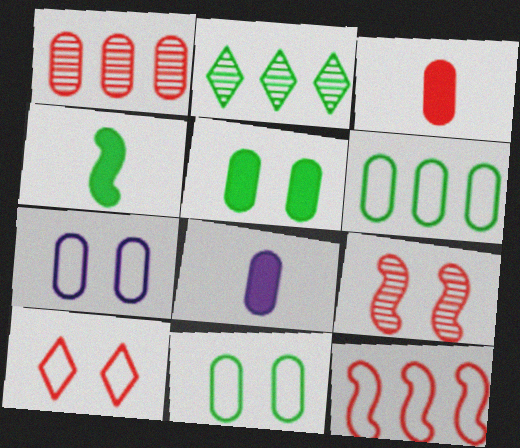[[1, 8, 11], 
[2, 4, 11]]